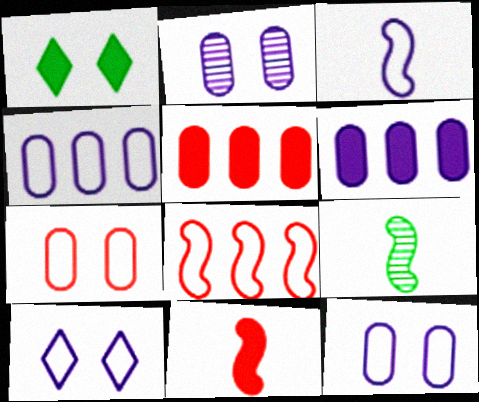[[1, 6, 11], 
[3, 4, 10], 
[3, 9, 11], 
[5, 9, 10]]